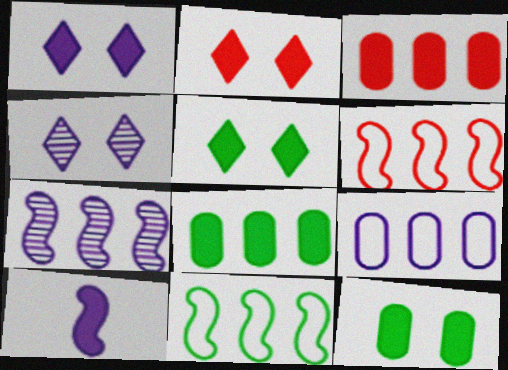[[1, 2, 5], 
[2, 8, 10], 
[3, 5, 10], 
[4, 9, 10]]